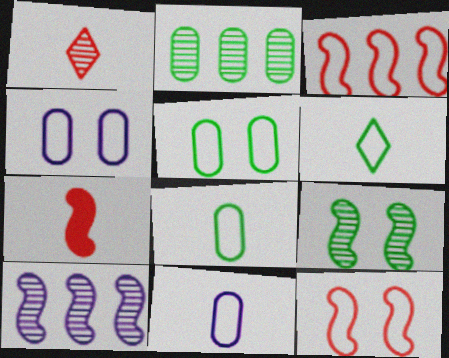[[3, 4, 6]]